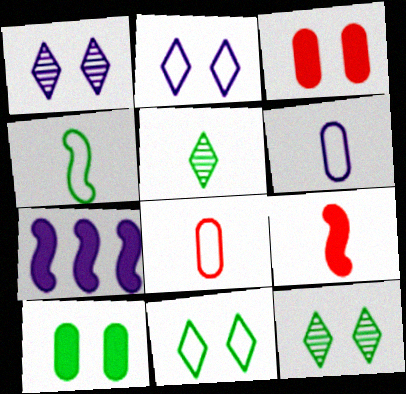[[1, 6, 7], 
[5, 6, 9], 
[7, 8, 12]]